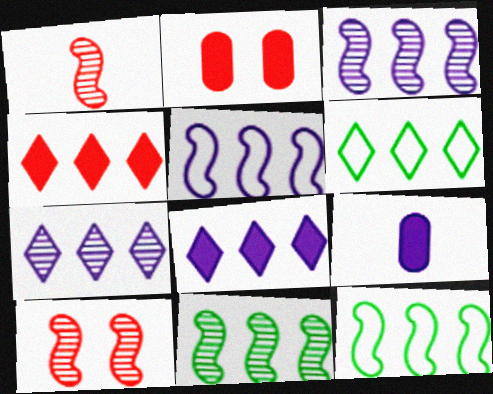[[4, 6, 7], 
[6, 9, 10]]